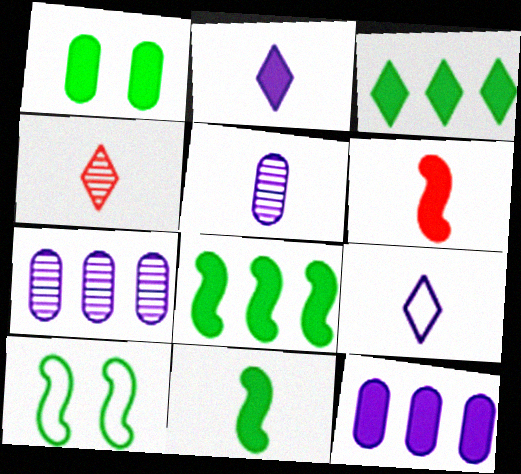[[1, 3, 11], 
[4, 10, 12]]